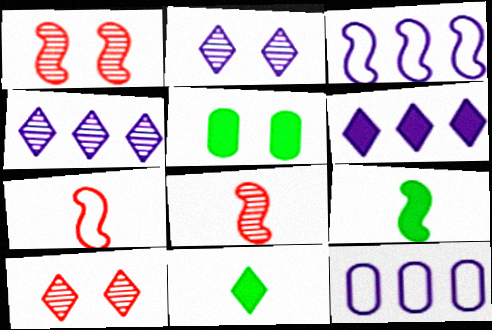[[1, 3, 9], 
[1, 11, 12], 
[4, 5, 7], 
[9, 10, 12]]